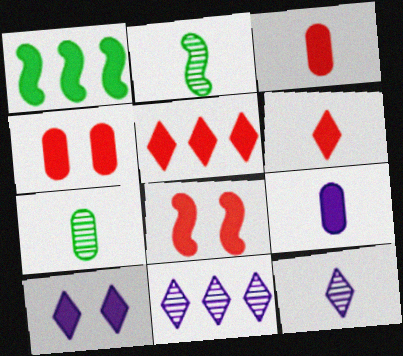[[1, 3, 10], 
[3, 5, 8]]